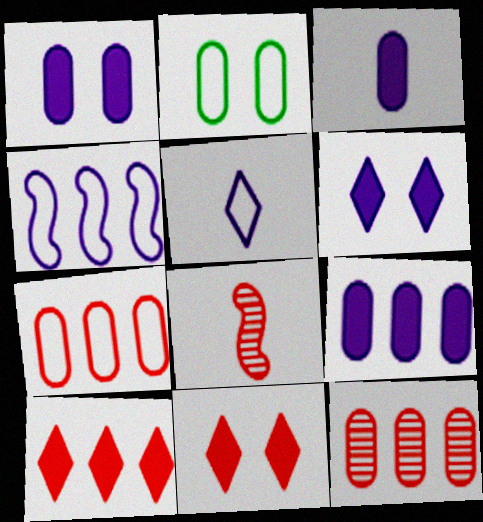[[1, 3, 9], 
[2, 3, 12], 
[7, 8, 11]]